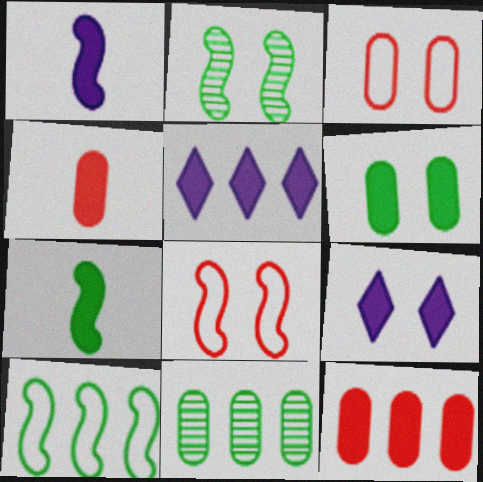[[2, 3, 9], 
[2, 7, 10], 
[7, 9, 12]]